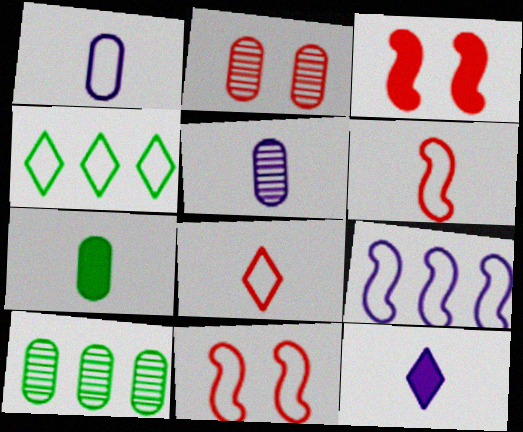[[1, 4, 11], 
[2, 5, 10], 
[3, 4, 5], 
[10, 11, 12]]